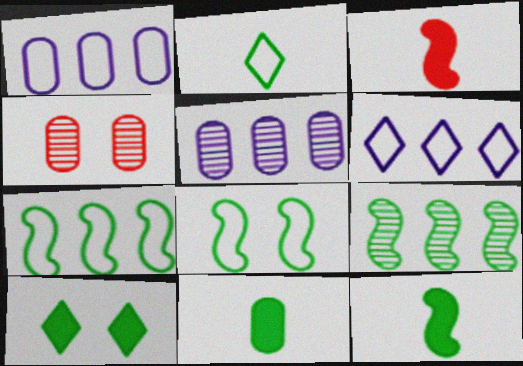[[1, 4, 11], 
[4, 6, 12], 
[8, 9, 12]]